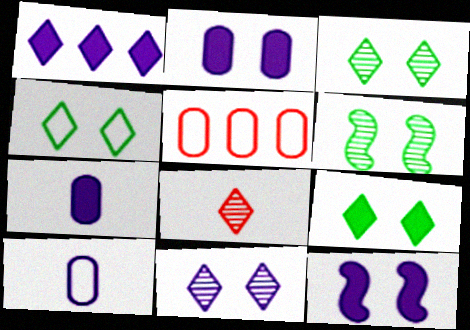[[1, 4, 8], 
[1, 7, 12], 
[3, 4, 9]]